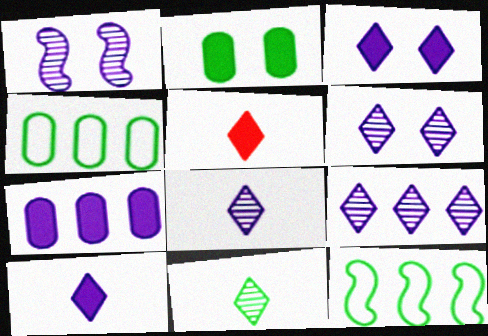[[1, 4, 5], 
[2, 11, 12], 
[6, 8, 9]]